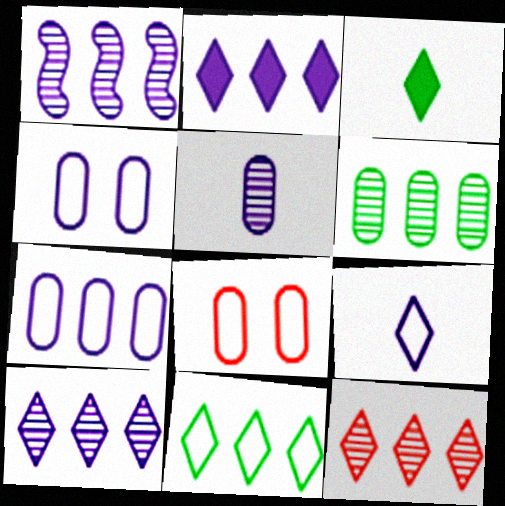[[1, 2, 7], 
[1, 3, 8], 
[1, 6, 12], 
[2, 11, 12]]